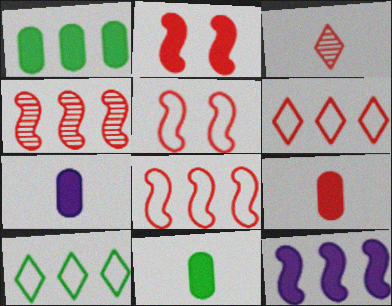[[7, 9, 11]]